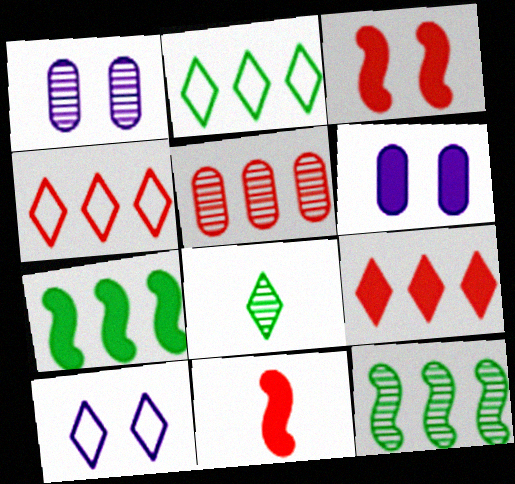[[1, 2, 11], 
[8, 9, 10]]